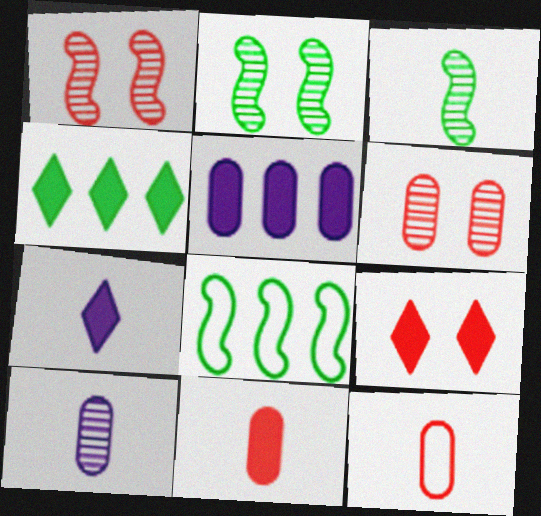[[3, 7, 12], 
[4, 7, 9], 
[6, 7, 8], 
[8, 9, 10]]